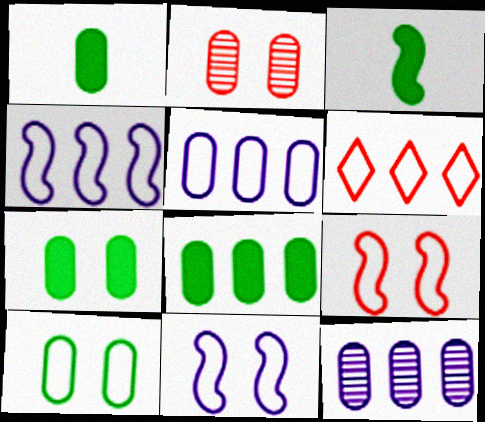[[1, 2, 5], 
[1, 7, 8]]